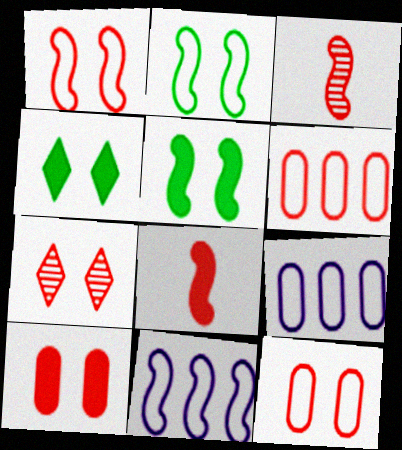[[1, 7, 10], 
[3, 4, 9], 
[3, 5, 11], 
[6, 7, 8]]